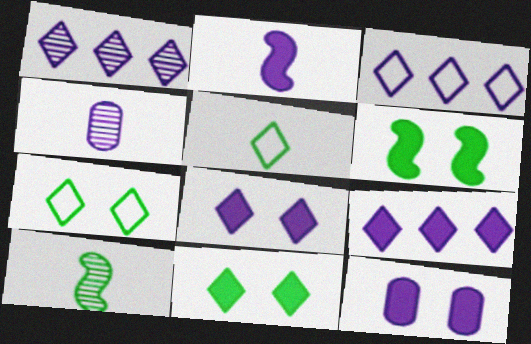[[1, 3, 9], 
[2, 9, 12]]